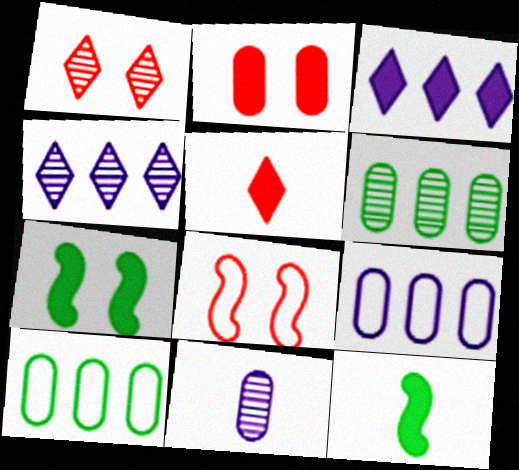[[1, 2, 8], 
[1, 9, 12], 
[2, 3, 12], 
[2, 10, 11]]